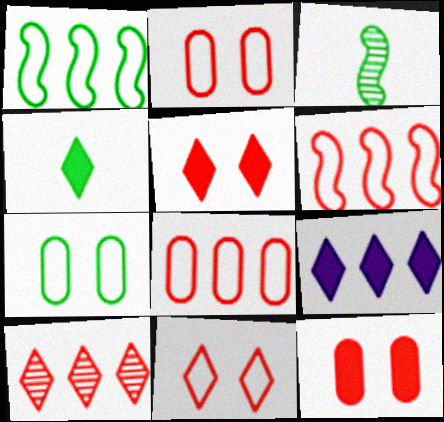[[2, 3, 9], 
[4, 5, 9]]